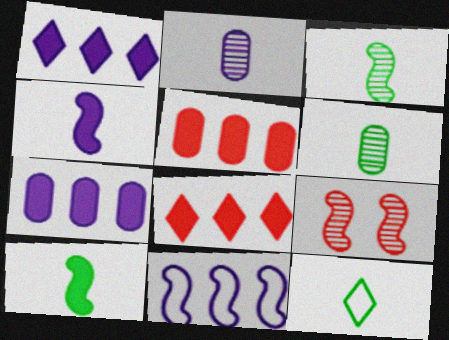[[6, 10, 12], 
[7, 9, 12], 
[9, 10, 11]]